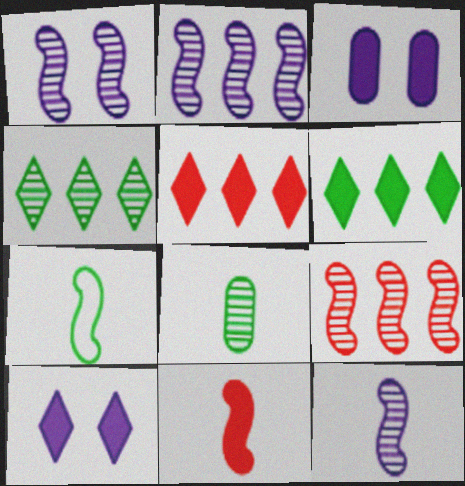[[1, 2, 12], 
[3, 6, 11], 
[7, 11, 12]]